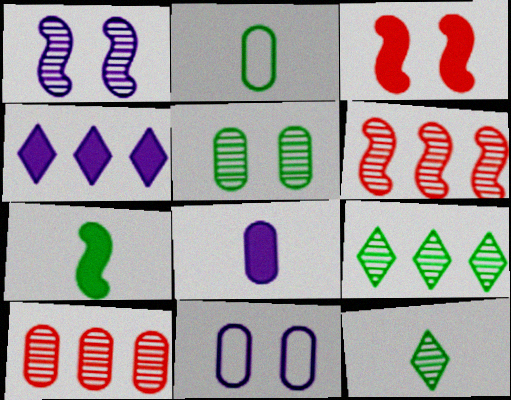[[1, 10, 12], 
[2, 7, 12]]